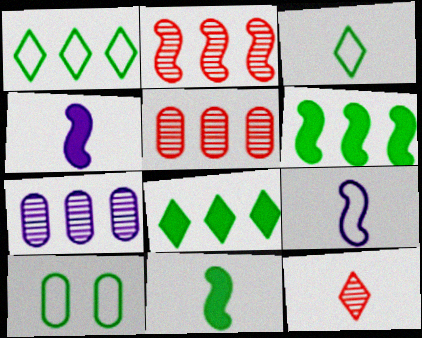[]